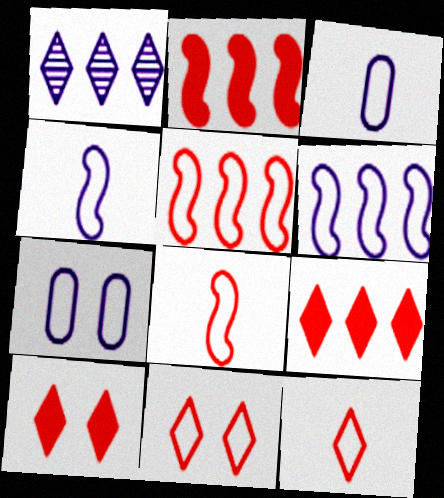[]